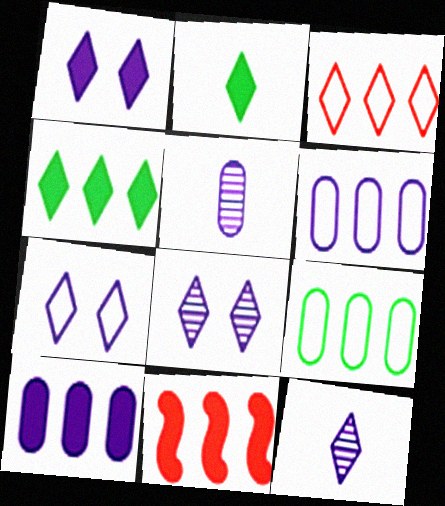[[1, 7, 8], 
[2, 3, 8], 
[4, 10, 11]]